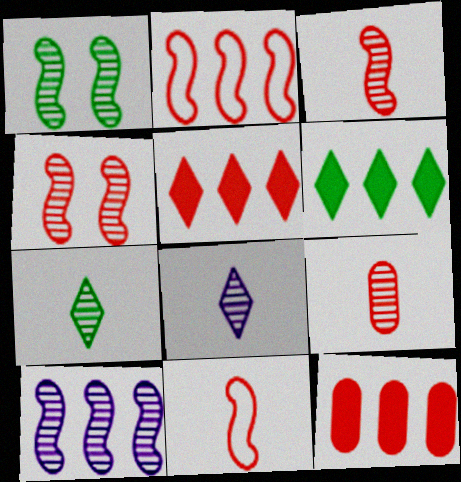[[1, 3, 10]]